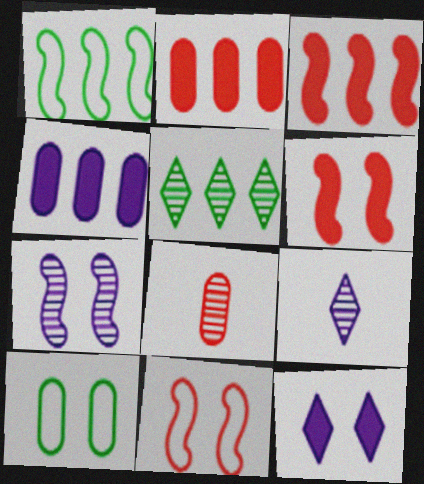[[1, 8, 12], 
[3, 9, 10], 
[4, 8, 10], 
[5, 7, 8]]